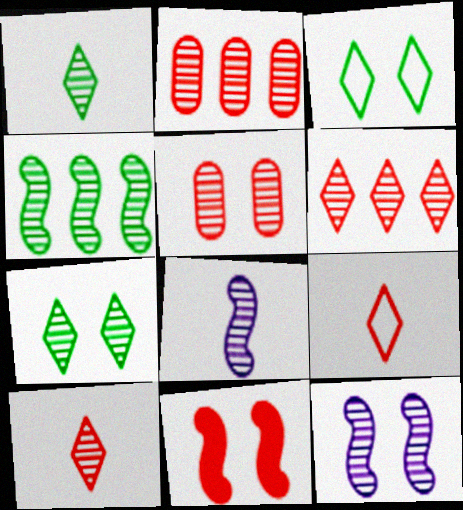[[1, 2, 12], 
[2, 7, 8], 
[2, 9, 11], 
[5, 7, 12]]